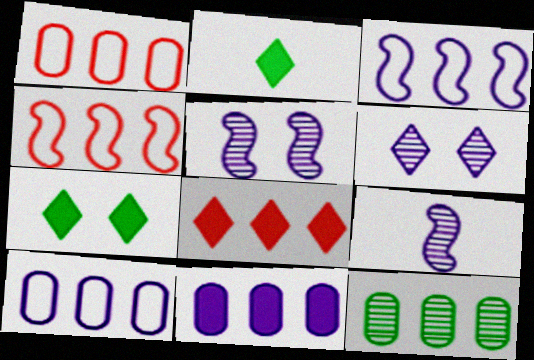[[1, 2, 5], 
[1, 7, 9], 
[1, 11, 12], 
[3, 8, 12]]